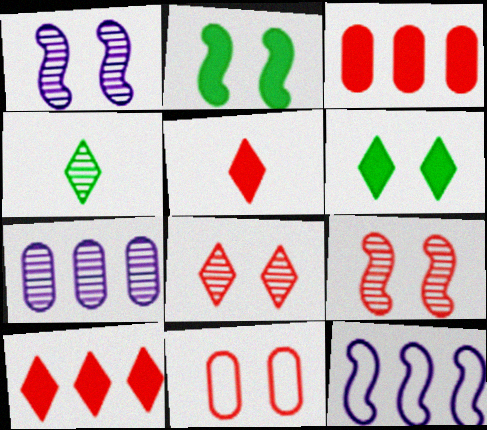[[1, 6, 11], 
[4, 7, 9]]